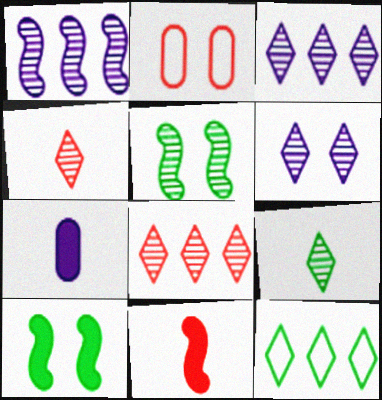[[2, 6, 10], 
[2, 8, 11], 
[6, 8, 9]]